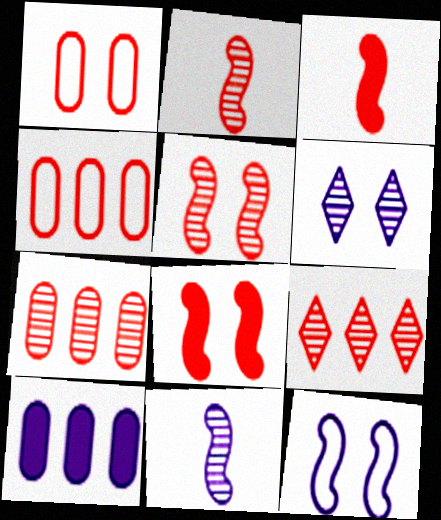[[1, 3, 9]]